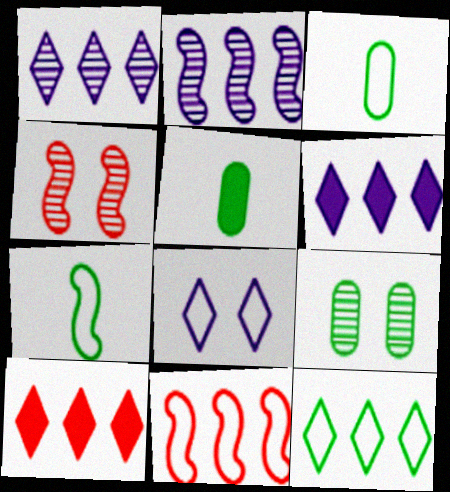[[1, 10, 12], 
[3, 4, 6], 
[3, 8, 11]]